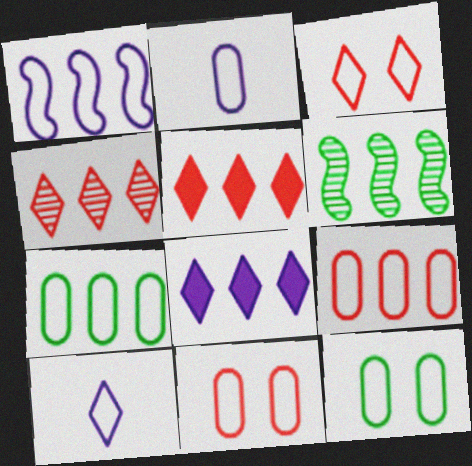[[2, 7, 11], 
[2, 9, 12], 
[6, 8, 9]]